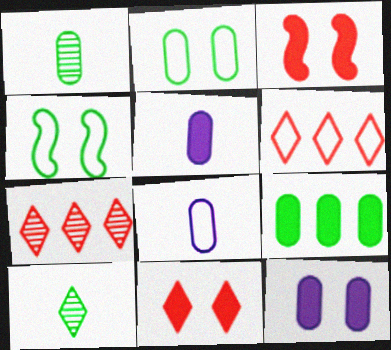[[1, 2, 9], 
[4, 5, 7], 
[4, 6, 8], 
[4, 9, 10]]